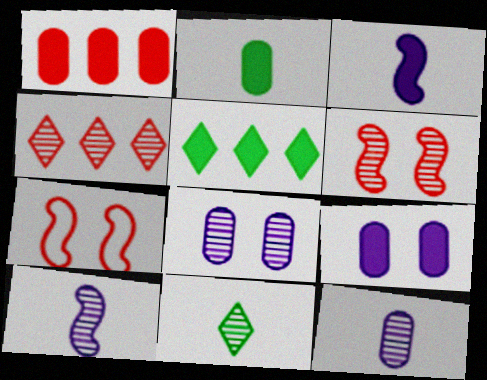[[1, 2, 9], 
[5, 7, 12]]